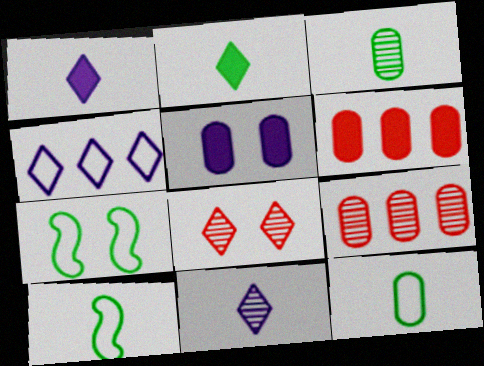[[1, 7, 9], 
[2, 3, 10], 
[2, 4, 8], 
[5, 7, 8], 
[5, 9, 12], 
[6, 7, 11]]